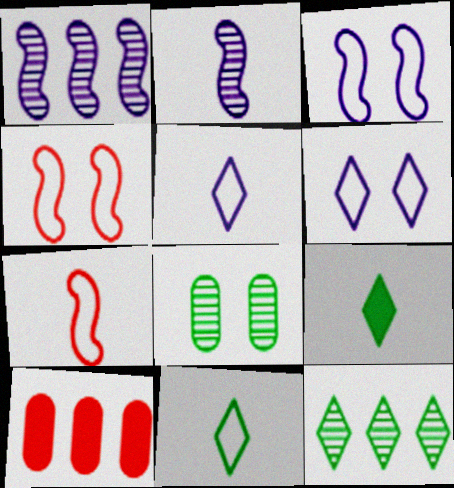[]